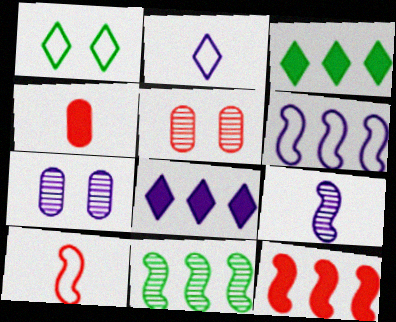[[3, 7, 10], 
[6, 11, 12]]